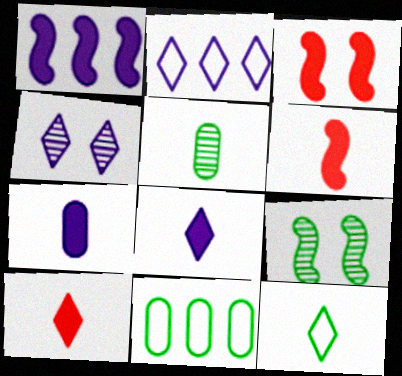[[2, 3, 5], 
[2, 4, 8], 
[4, 6, 11]]